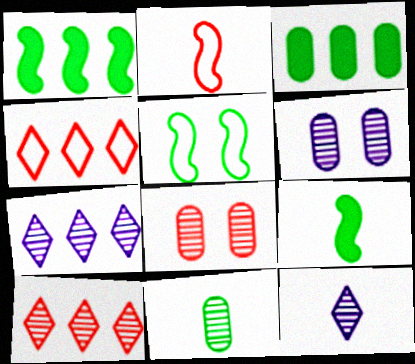[[4, 6, 9]]